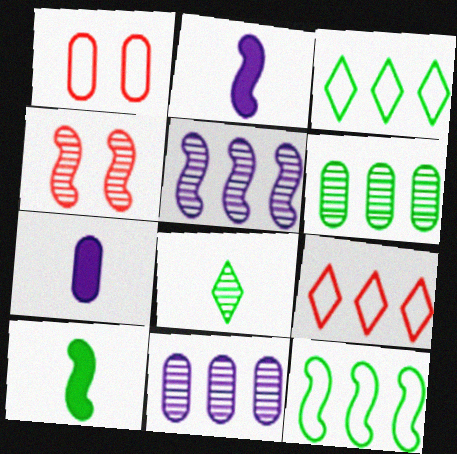[[1, 6, 7], 
[2, 4, 12], 
[3, 4, 7], 
[4, 8, 11]]